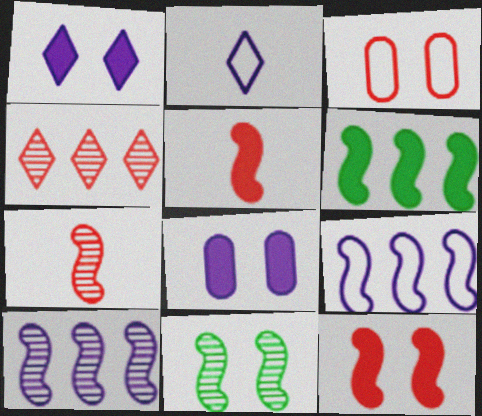[[1, 3, 11], 
[2, 8, 10], 
[3, 4, 5], 
[5, 9, 11], 
[7, 10, 11]]